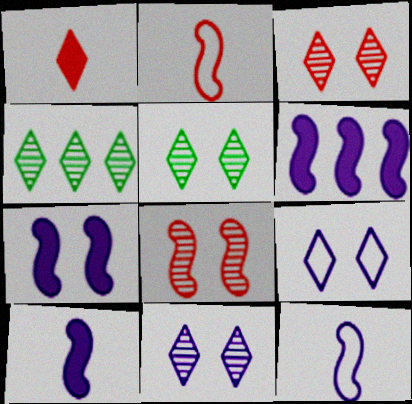[[1, 4, 9], 
[3, 5, 11], 
[6, 7, 10]]